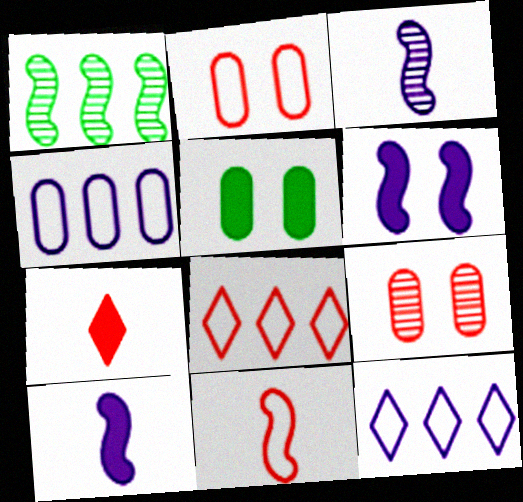[[1, 6, 11], 
[2, 8, 11], 
[3, 5, 8]]